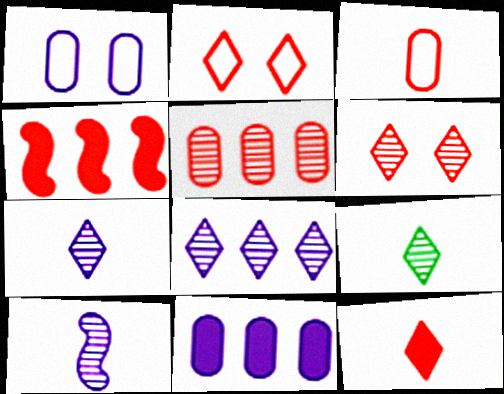[[1, 4, 9], 
[3, 4, 6], 
[6, 8, 9]]